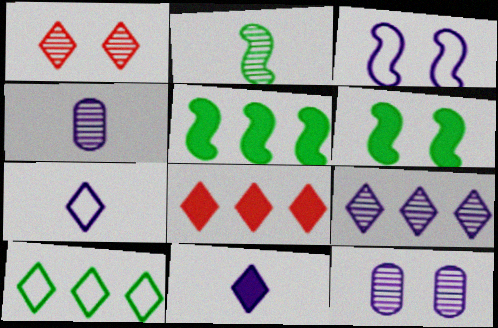[[1, 10, 11], 
[8, 9, 10]]